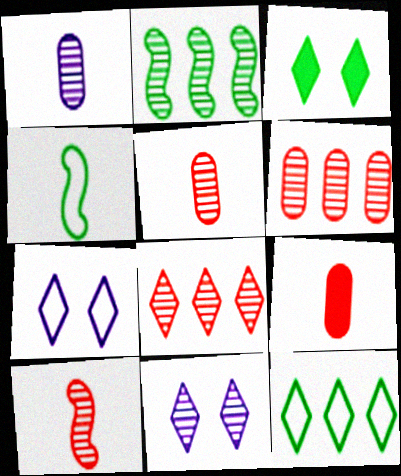[[2, 5, 11], 
[2, 7, 9]]